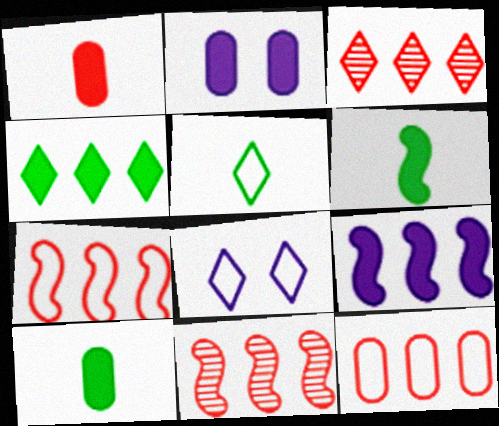[[2, 5, 11], 
[8, 10, 11]]